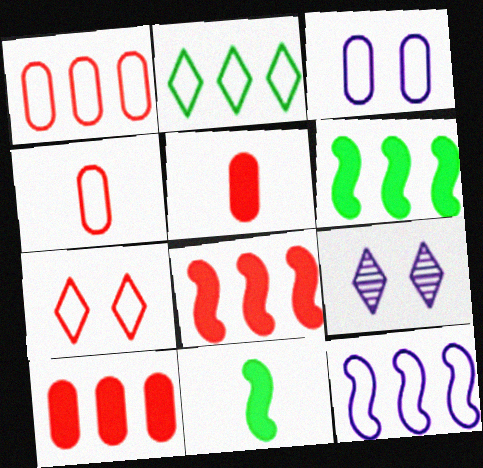[[1, 2, 12], 
[1, 9, 11], 
[4, 6, 9]]